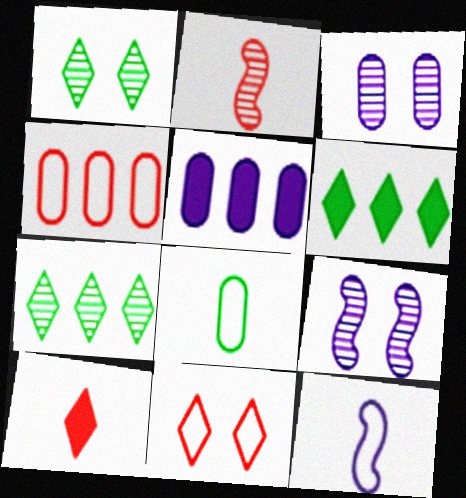[[2, 3, 7]]